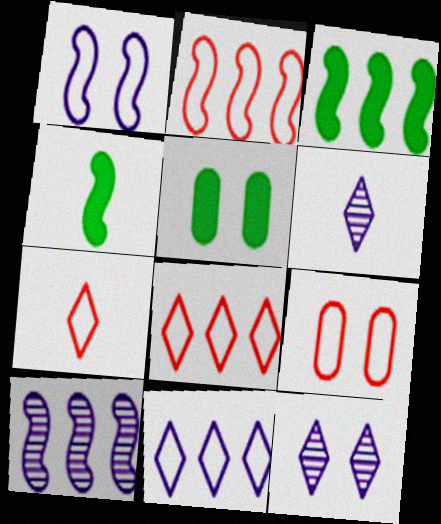[[2, 3, 10], 
[2, 5, 6], 
[2, 7, 9], 
[3, 6, 9], 
[5, 7, 10]]